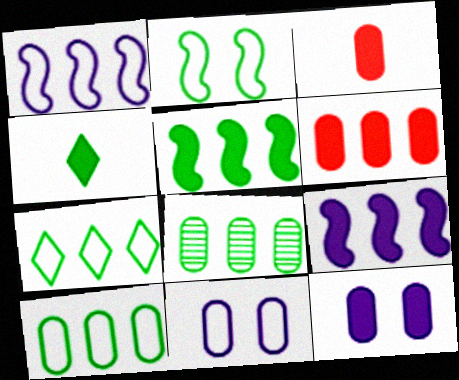[[2, 4, 8], 
[3, 8, 11], 
[5, 7, 8]]